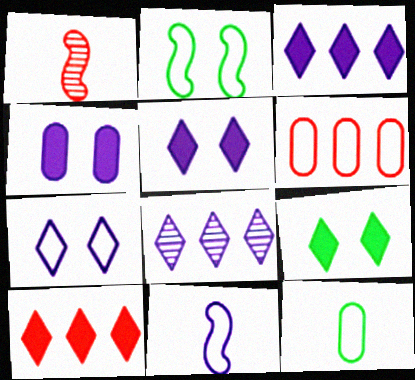[[4, 8, 11]]